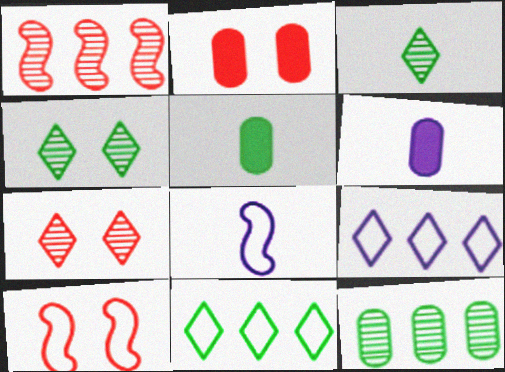[[2, 7, 10]]